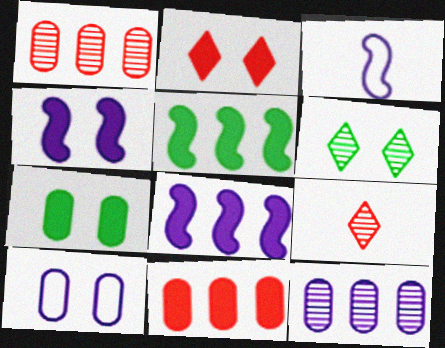[[2, 4, 7], 
[3, 6, 11], 
[5, 9, 10]]